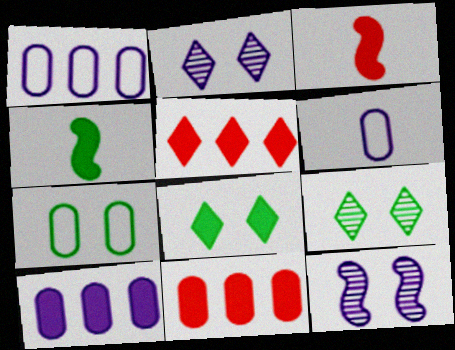[[1, 3, 9], 
[3, 8, 10]]